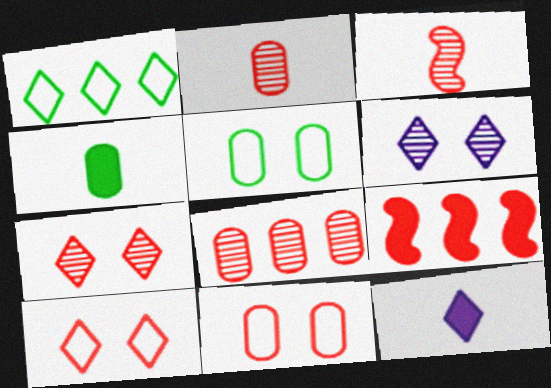[[1, 7, 12], 
[2, 9, 10], 
[3, 7, 8]]